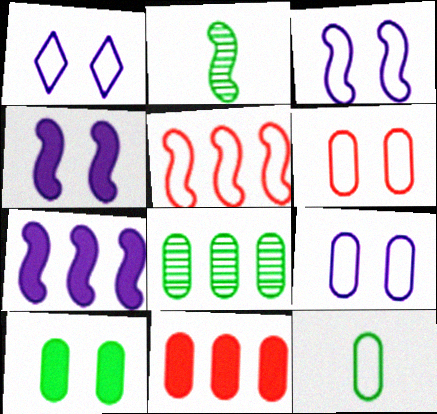[[1, 2, 11], 
[1, 3, 9], 
[1, 5, 12], 
[2, 4, 5], 
[8, 10, 12]]